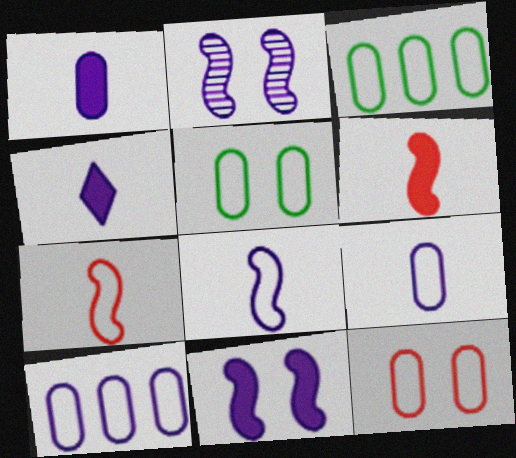[[2, 4, 10], 
[3, 9, 12]]